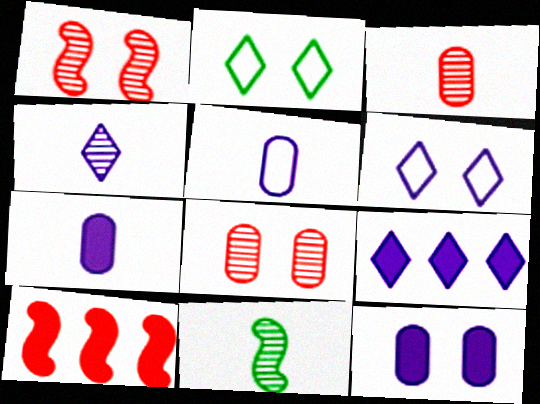[[1, 2, 12], 
[3, 4, 11], 
[4, 6, 9]]